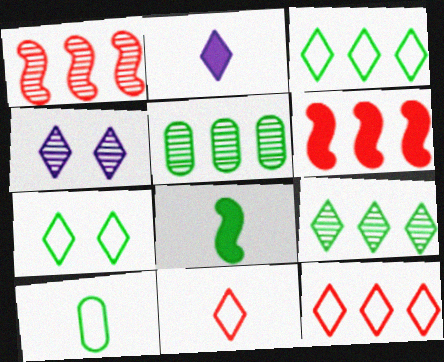[[4, 6, 10], 
[5, 7, 8]]